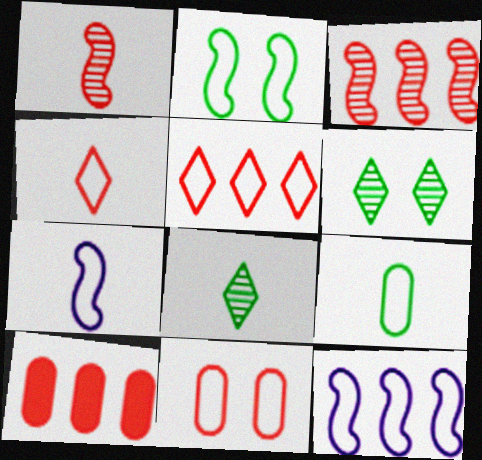[[3, 5, 10], 
[4, 7, 9], 
[6, 7, 10]]